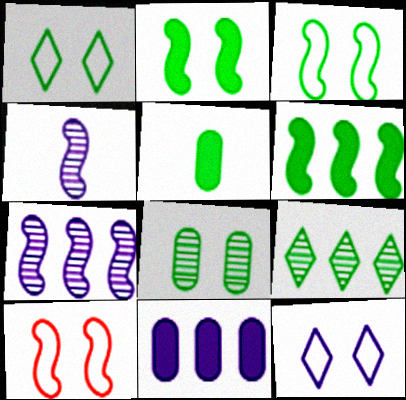[[1, 2, 8], 
[3, 5, 9], 
[4, 6, 10], 
[4, 11, 12]]